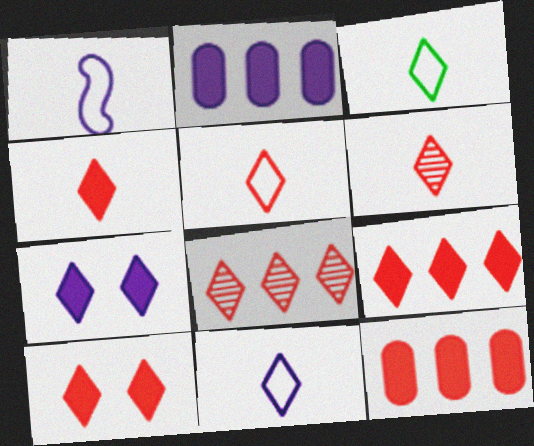[[3, 5, 11], 
[3, 7, 8], 
[4, 5, 6], 
[4, 9, 10], 
[5, 8, 10]]